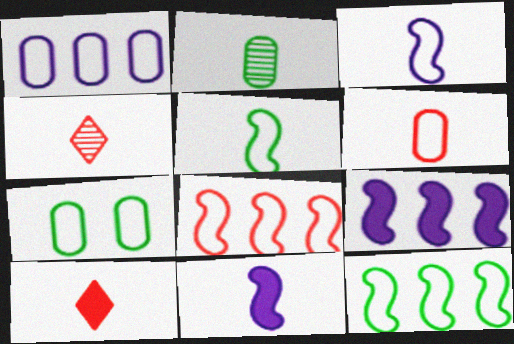[[1, 6, 7], 
[2, 3, 10], 
[4, 7, 9]]